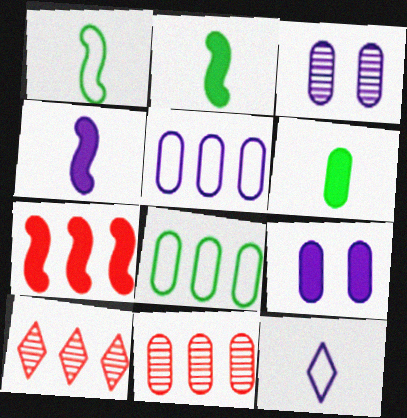[[1, 9, 10]]